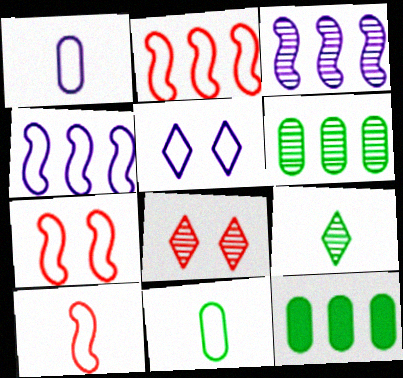[[1, 4, 5], 
[2, 5, 11], 
[2, 7, 10]]